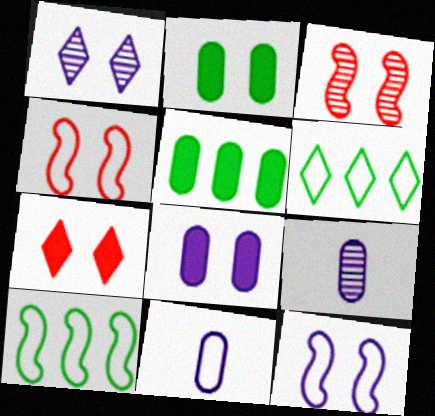[[1, 2, 4], 
[1, 8, 12], 
[4, 6, 11], 
[7, 9, 10]]